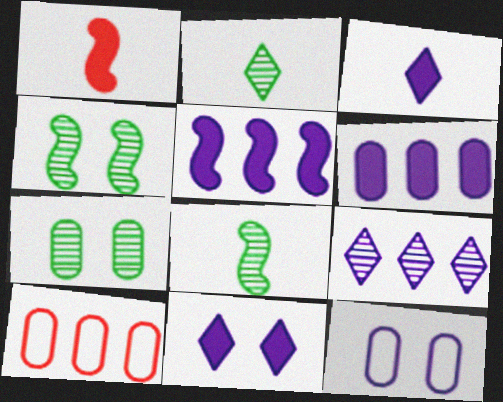[[3, 4, 10], 
[8, 10, 11]]